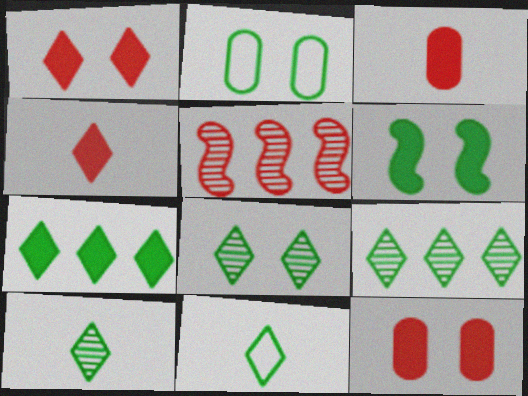[[2, 6, 8], 
[7, 8, 11], 
[8, 9, 10]]